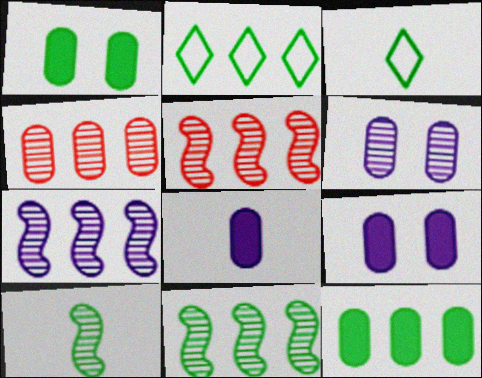[[1, 2, 10], 
[1, 3, 11], 
[2, 11, 12], 
[3, 5, 9], 
[5, 7, 11]]